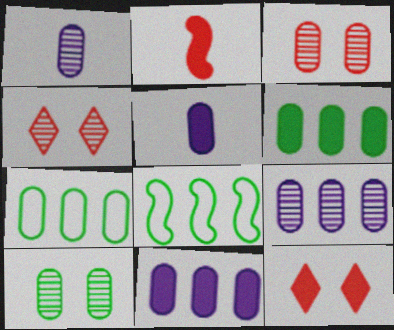[[1, 8, 12], 
[3, 5, 7], 
[4, 5, 8]]